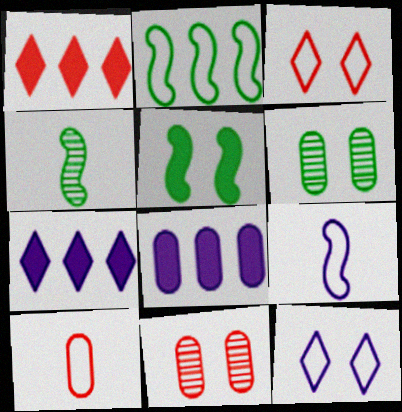[[1, 6, 9], 
[2, 4, 5], 
[2, 10, 12], 
[3, 4, 8], 
[5, 11, 12], 
[6, 8, 10]]